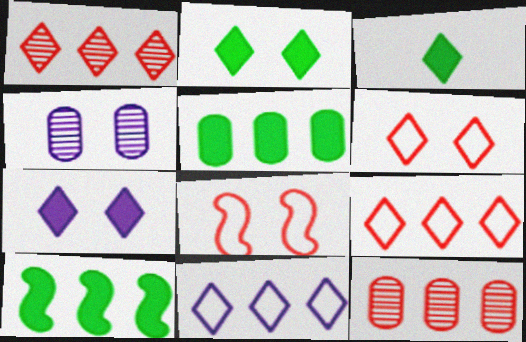[[2, 4, 8], 
[10, 11, 12]]